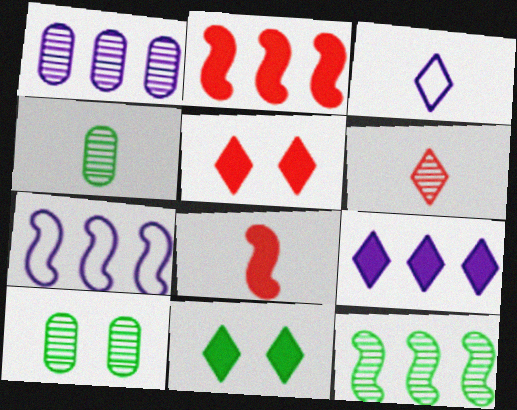[[1, 7, 9], 
[2, 3, 10], 
[2, 7, 12], 
[3, 4, 8], 
[4, 5, 7]]